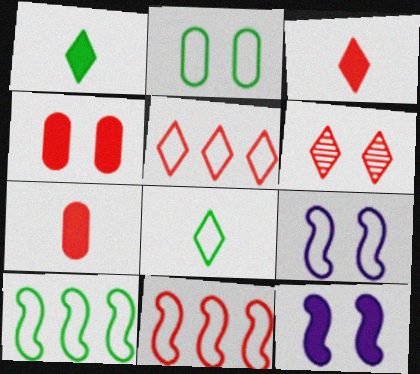[[2, 6, 12], 
[2, 8, 10], 
[3, 5, 6], 
[6, 7, 11]]